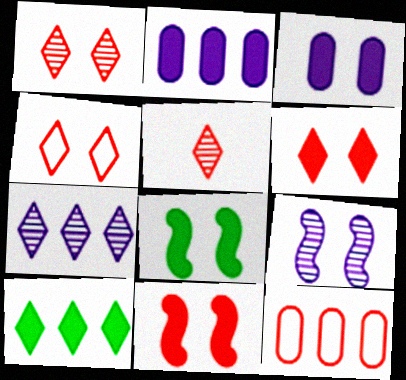[[1, 4, 6], 
[3, 6, 8], 
[5, 11, 12]]